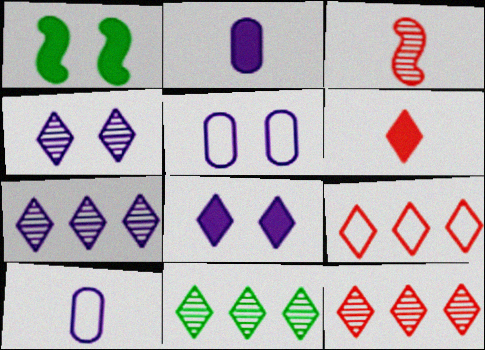[[1, 10, 12], 
[7, 11, 12]]